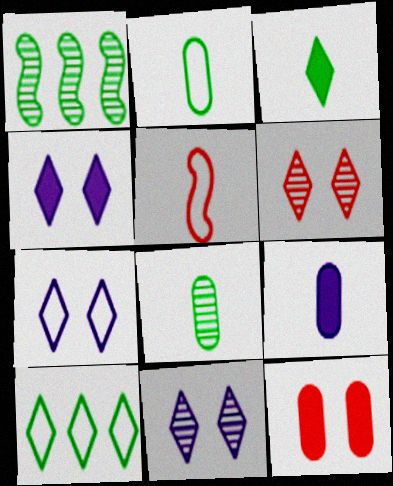[[4, 7, 11]]